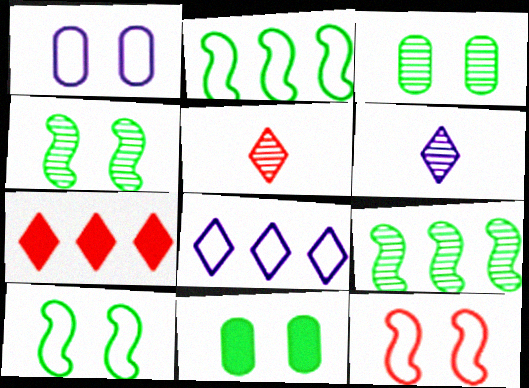[]